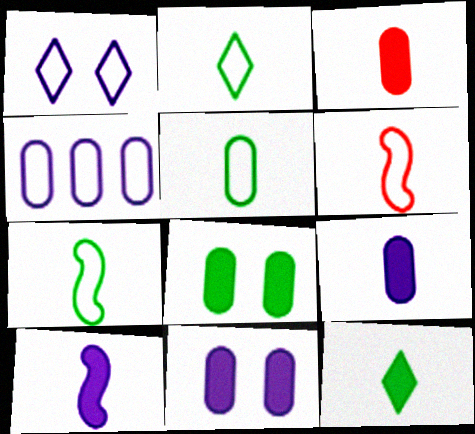[[2, 5, 7], 
[3, 10, 12]]